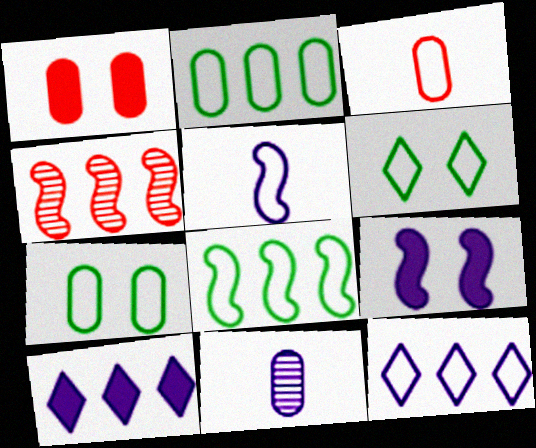[[1, 2, 11], 
[2, 4, 10], 
[9, 11, 12]]